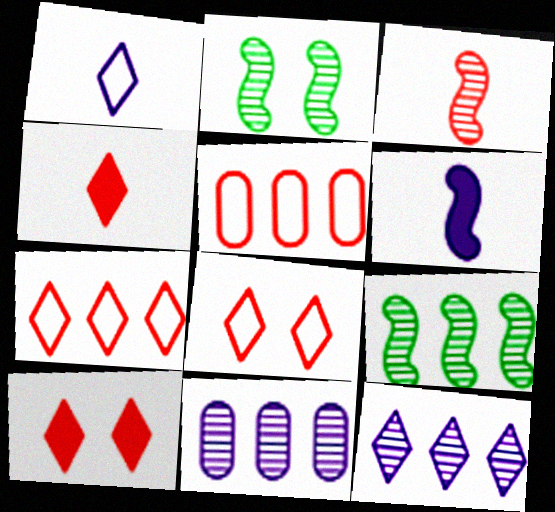[[3, 5, 10]]